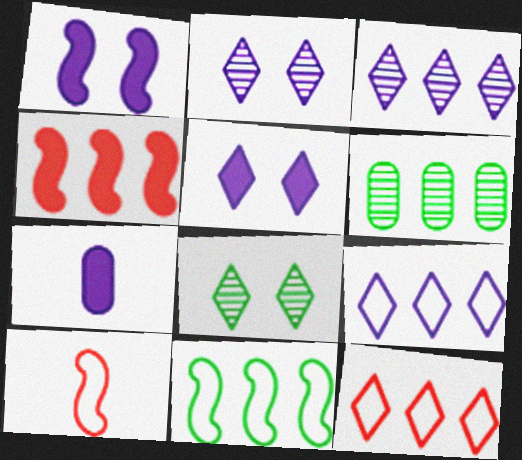[[4, 6, 9], 
[5, 6, 10]]